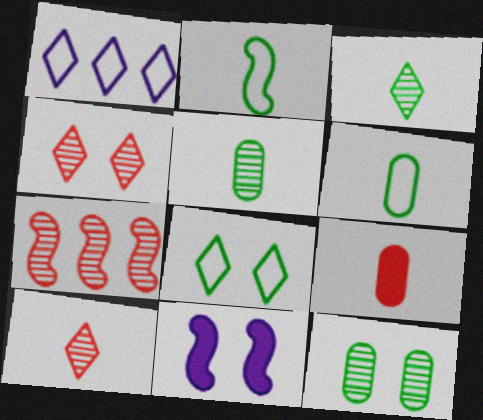[[2, 7, 11]]